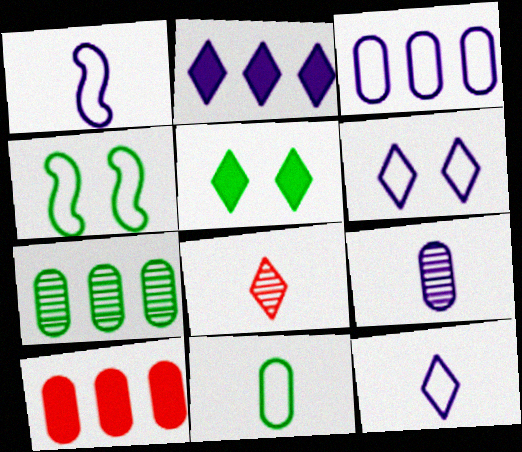[[1, 3, 6], 
[3, 7, 10]]